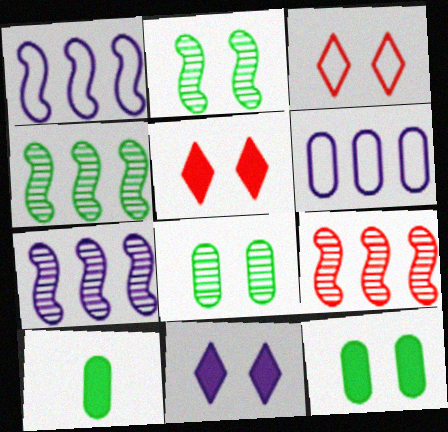[[3, 7, 10], 
[4, 7, 9]]